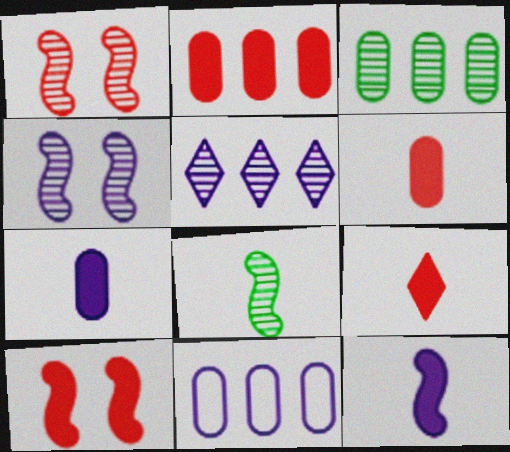[[2, 3, 11], 
[2, 9, 10]]